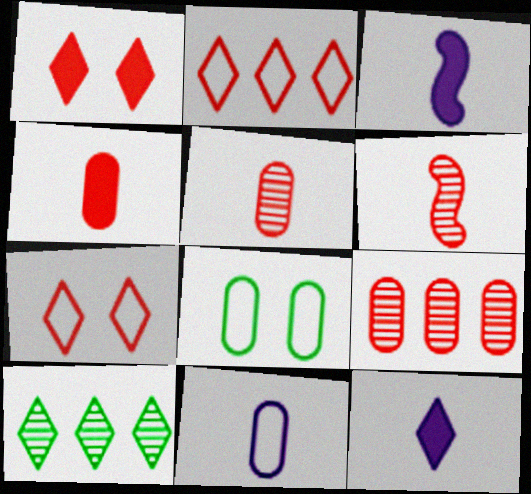[[7, 10, 12]]